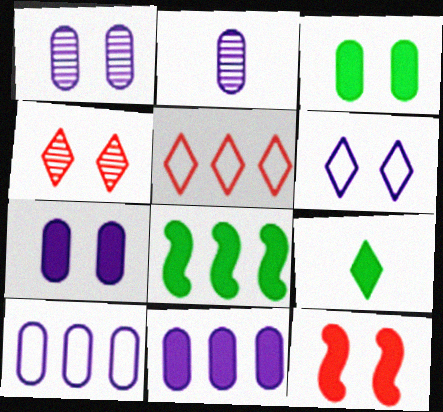[[2, 7, 10], 
[3, 8, 9], 
[9, 11, 12]]